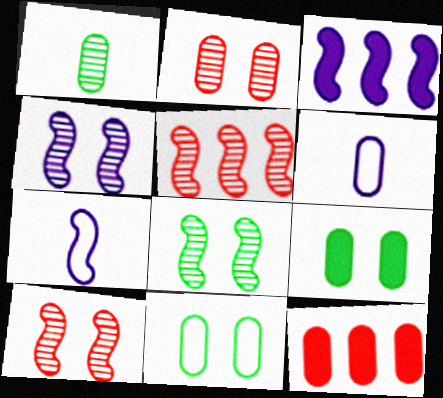[[3, 4, 7], 
[4, 8, 10]]